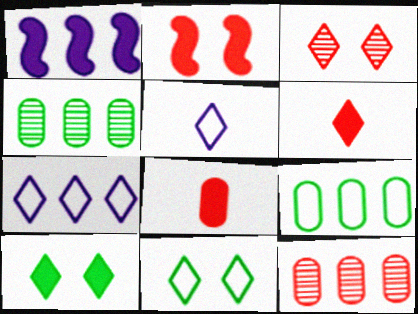[[1, 8, 10], 
[2, 4, 5]]